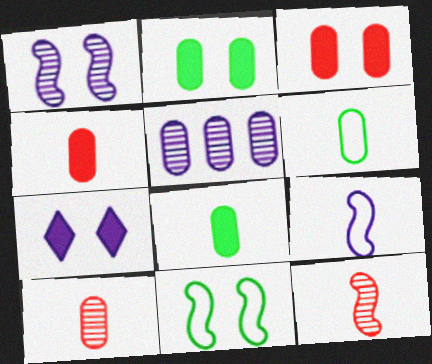[[3, 5, 6], 
[5, 7, 9]]